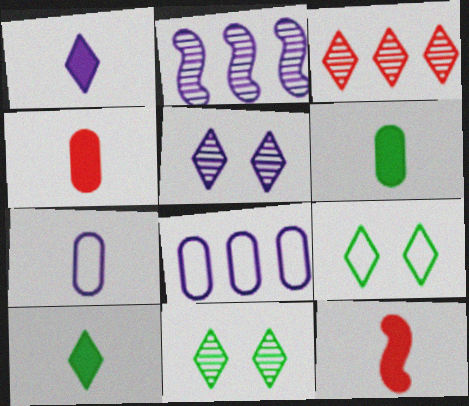[[1, 3, 9], 
[1, 6, 12], 
[2, 4, 9], 
[8, 11, 12]]